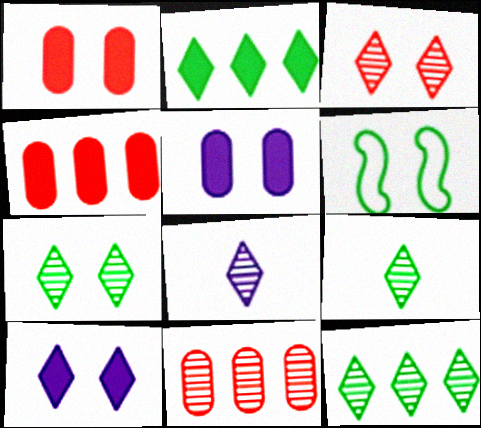[[3, 5, 6], 
[3, 8, 12], 
[4, 6, 8], 
[7, 9, 12]]